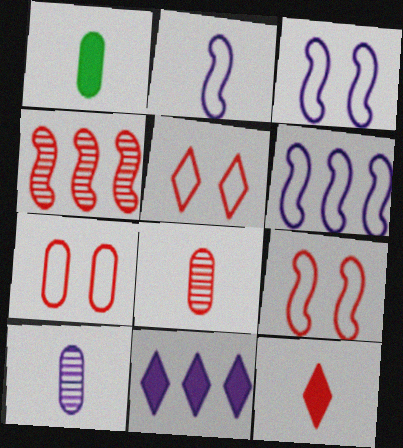[[2, 3, 6], 
[3, 10, 11], 
[4, 7, 12], 
[5, 7, 9]]